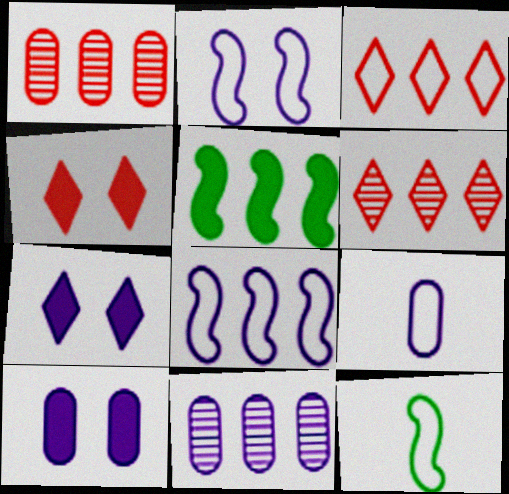[[1, 7, 12], 
[3, 5, 11], 
[4, 11, 12], 
[6, 10, 12], 
[9, 10, 11]]